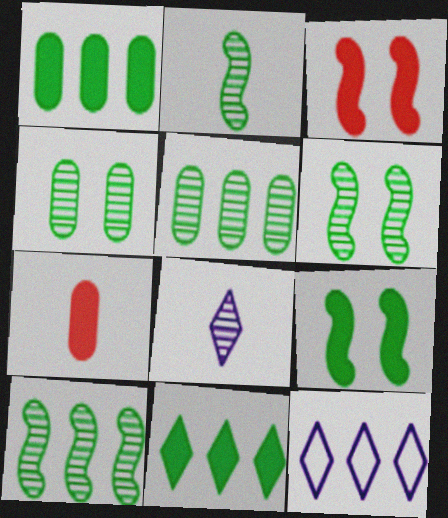[[2, 6, 10], 
[6, 7, 12]]